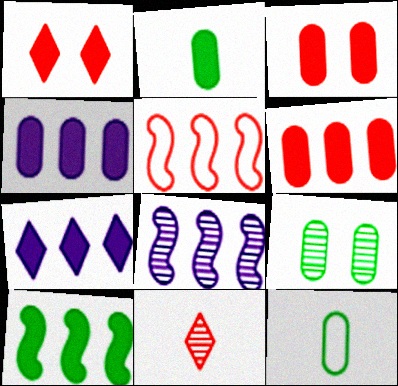[[1, 8, 12], 
[2, 3, 4], 
[3, 5, 11], 
[5, 8, 10], 
[6, 7, 10], 
[8, 9, 11]]